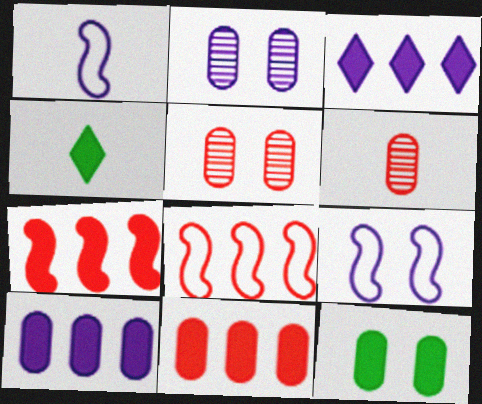[[1, 2, 3], 
[1, 4, 6], 
[2, 4, 8]]